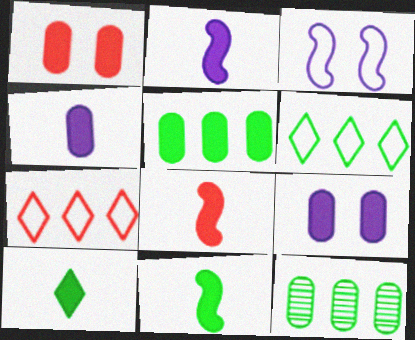[[1, 4, 5], 
[2, 8, 11], 
[4, 8, 10]]